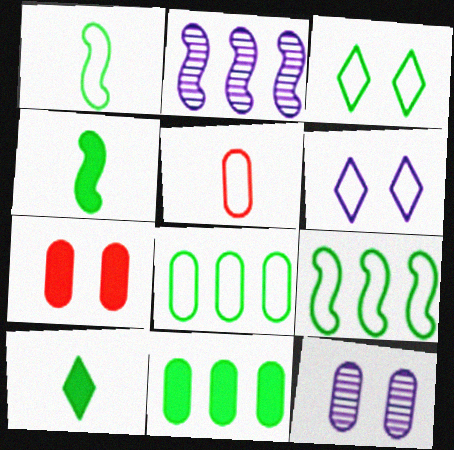[[1, 3, 8], 
[5, 6, 9], 
[5, 11, 12]]